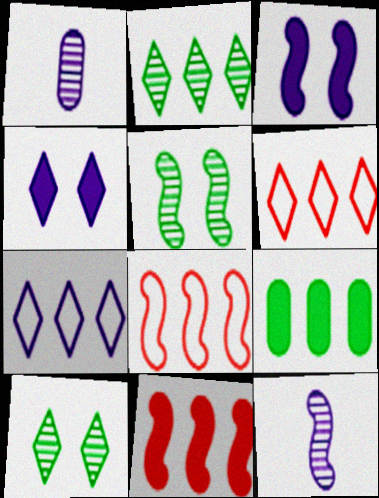[[1, 3, 7]]